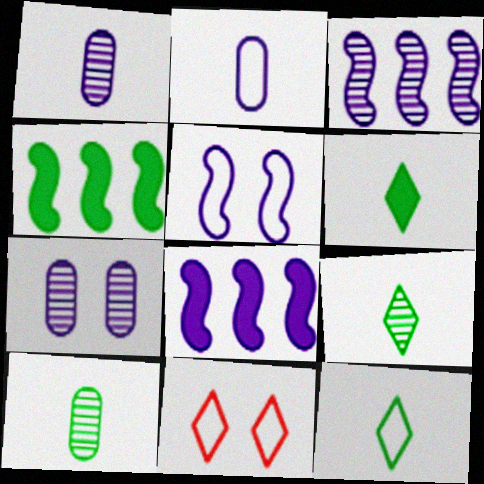[[1, 4, 11], 
[6, 9, 12], 
[8, 10, 11]]